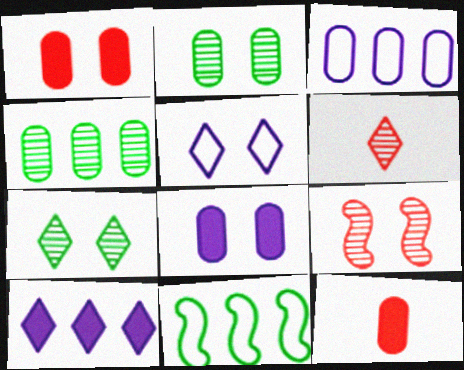[[2, 3, 12], 
[6, 8, 11]]